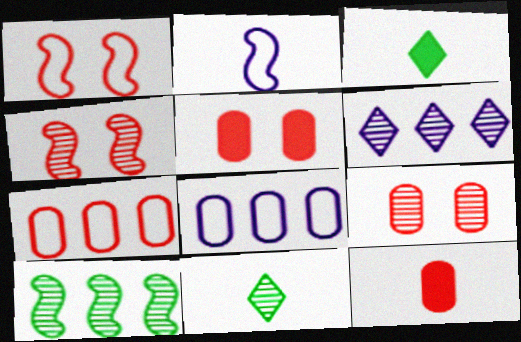[[2, 11, 12], 
[3, 4, 8], 
[7, 9, 12]]